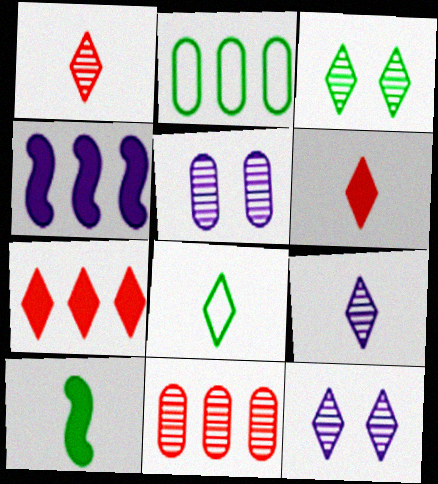[[2, 3, 10], 
[6, 8, 9], 
[7, 8, 12]]